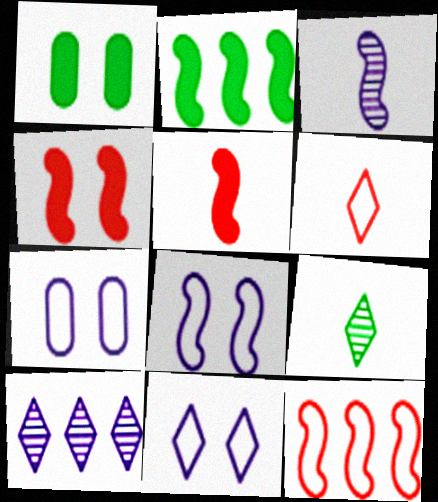[[7, 8, 11]]